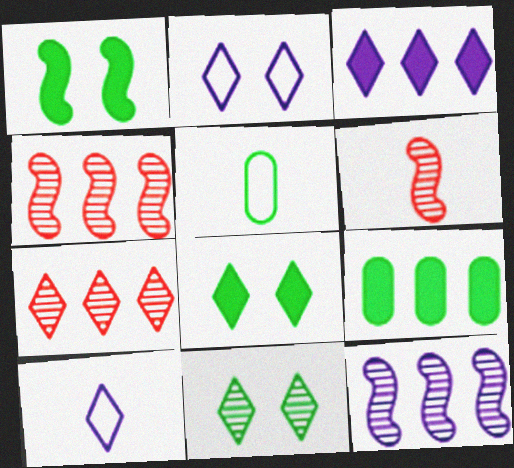[[2, 6, 9], 
[7, 8, 10]]